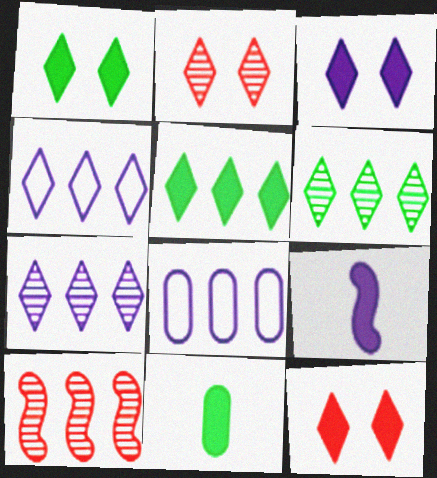[[1, 3, 12], 
[5, 8, 10]]